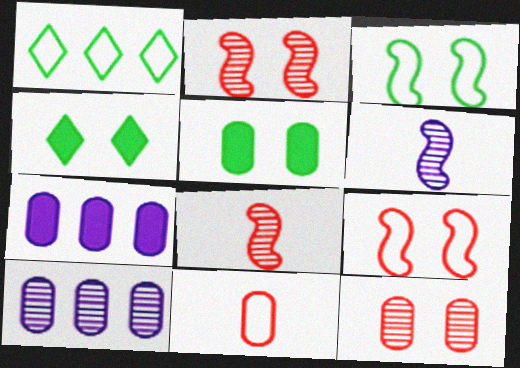[[5, 10, 11]]